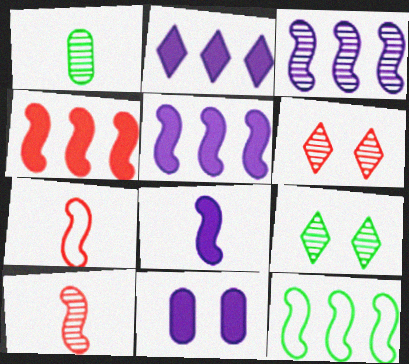[[1, 3, 6], 
[2, 8, 11], 
[3, 4, 12]]